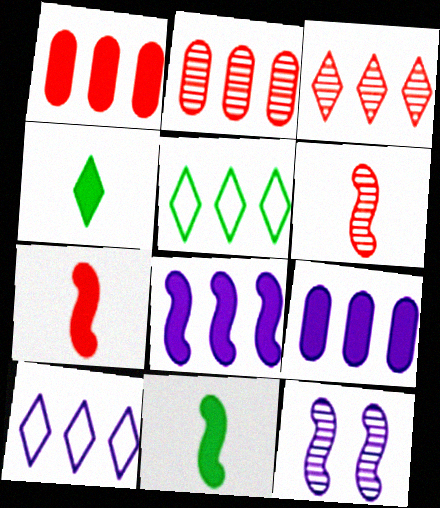[[2, 5, 8]]